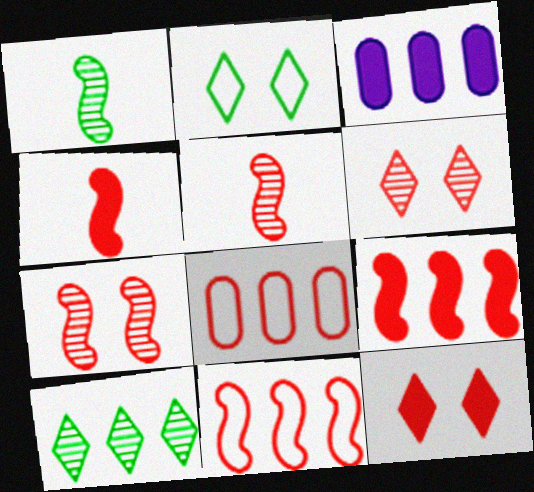[[2, 3, 5], 
[3, 10, 11], 
[4, 6, 8], 
[4, 7, 11], 
[5, 8, 12]]